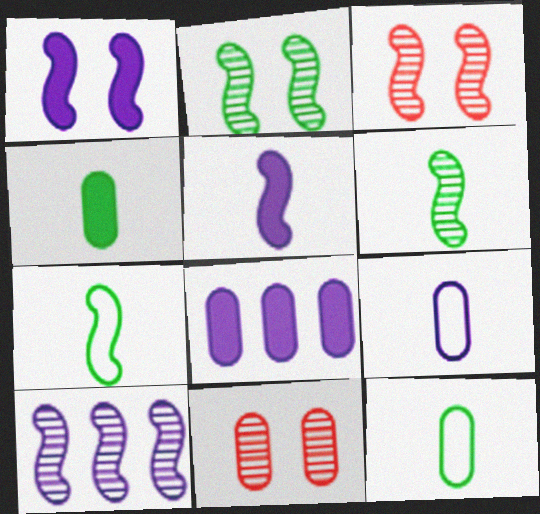[[3, 6, 10], 
[8, 11, 12]]